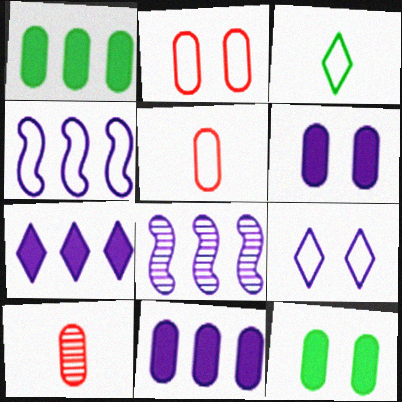[[2, 3, 4]]